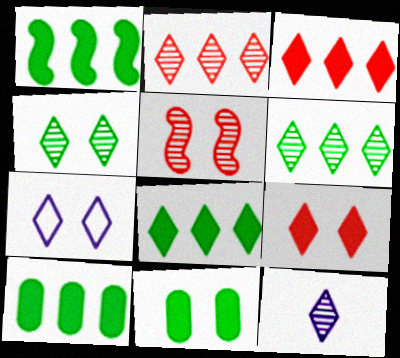[[1, 8, 10], 
[2, 4, 12], 
[4, 7, 9], 
[5, 7, 11]]